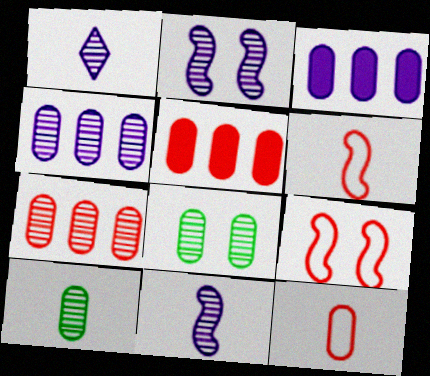[[1, 2, 4], 
[3, 8, 12]]